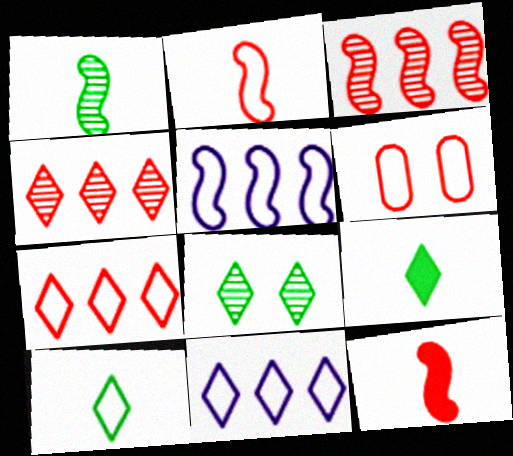[[2, 6, 7], 
[4, 6, 12], 
[5, 6, 10]]